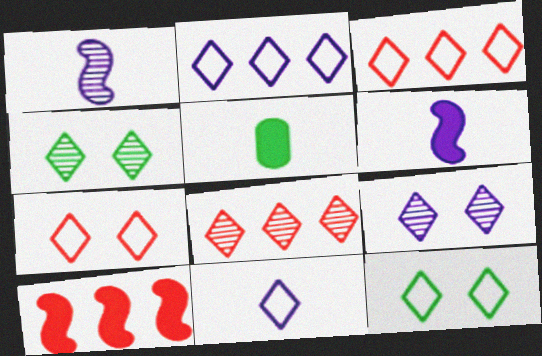[[3, 11, 12]]